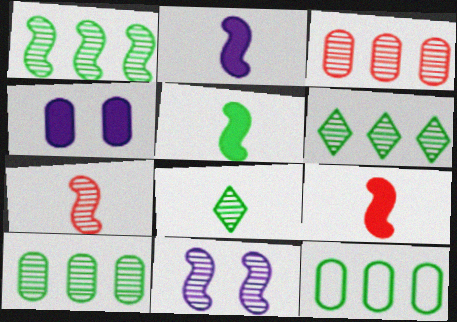[[1, 6, 10], 
[1, 7, 11], 
[2, 5, 9], 
[3, 8, 11]]